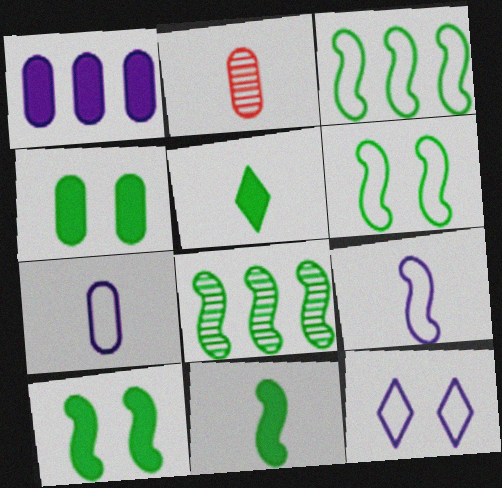[[2, 5, 9], 
[6, 8, 11]]